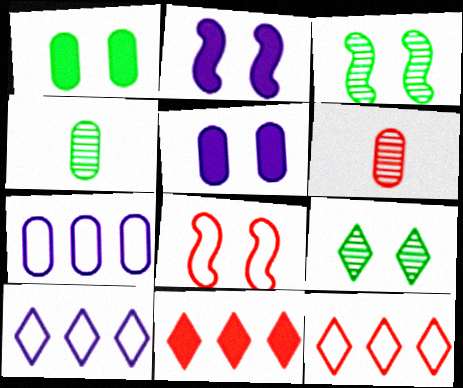[[1, 6, 7], 
[2, 3, 8], 
[2, 4, 12], 
[5, 8, 9], 
[6, 8, 11]]